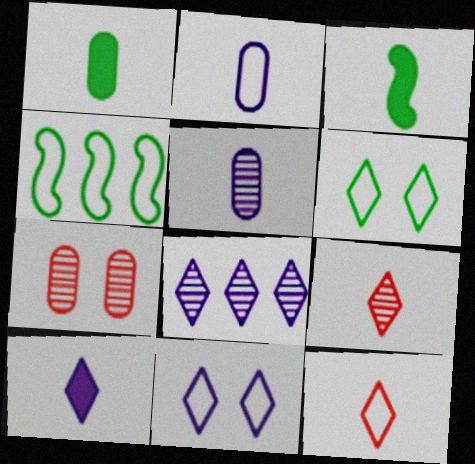[[2, 3, 9], 
[3, 5, 12], 
[4, 7, 10], 
[8, 10, 11]]